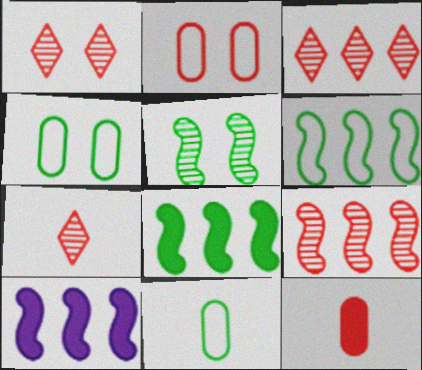[[1, 3, 7], 
[1, 10, 11], 
[4, 7, 10], 
[6, 9, 10]]